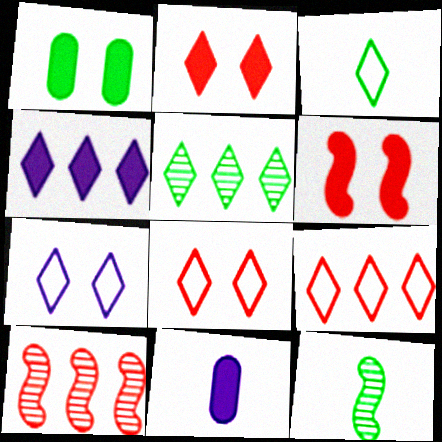[[3, 7, 9], 
[4, 5, 9]]